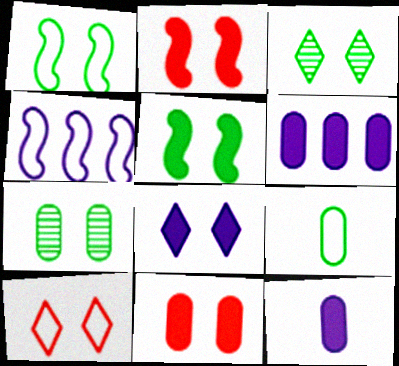[[3, 8, 10], 
[4, 9, 10], 
[5, 8, 11]]